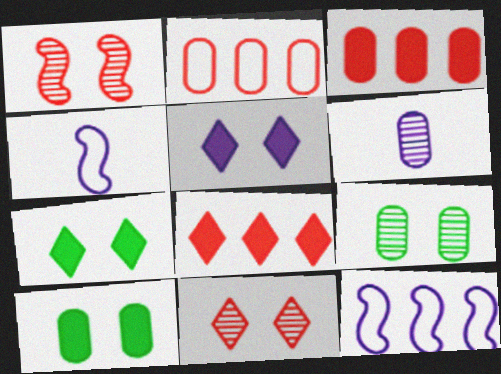[[2, 6, 10], 
[4, 8, 9], 
[5, 6, 12]]